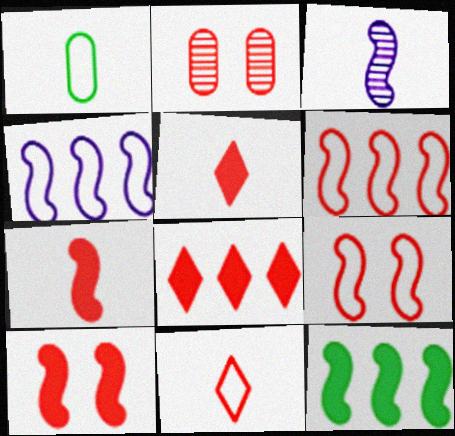[[1, 3, 5], 
[2, 5, 6], 
[3, 9, 12]]